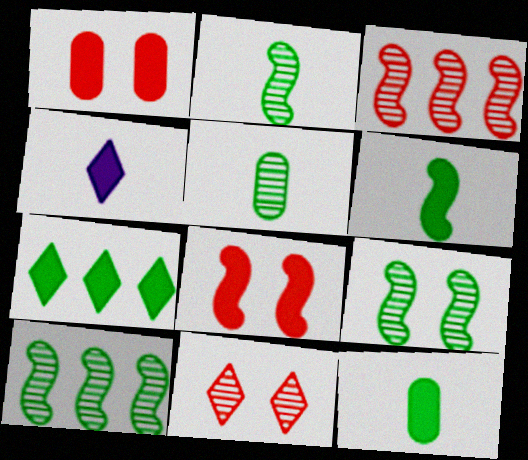[[2, 9, 10]]